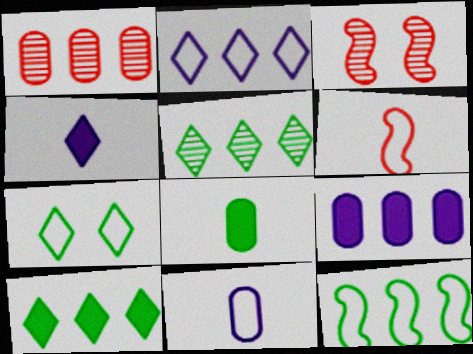[[2, 3, 8], 
[3, 10, 11]]